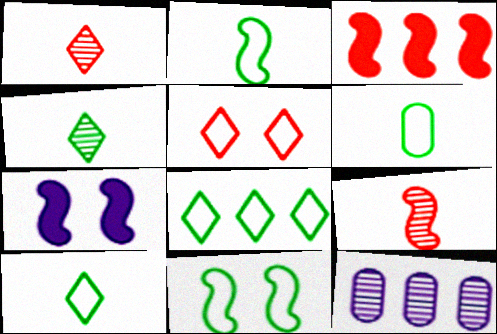[[2, 6, 10], 
[3, 8, 12], 
[6, 8, 11]]